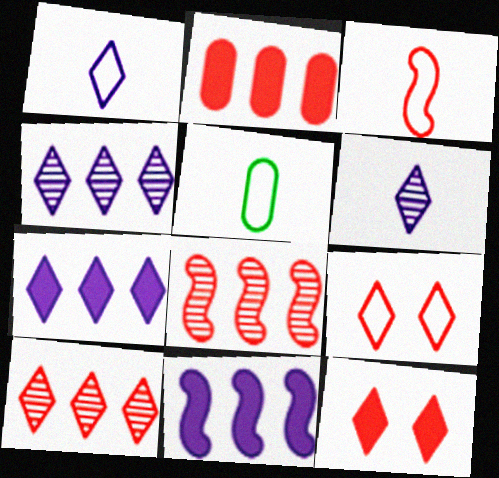[[1, 3, 5]]